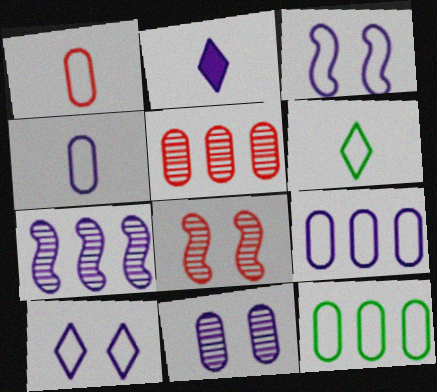[[2, 8, 12]]